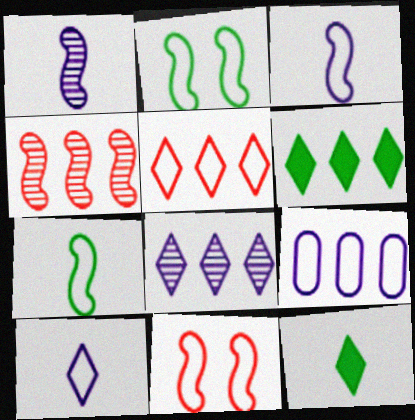[[4, 6, 9], 
[5, 6, 8]]